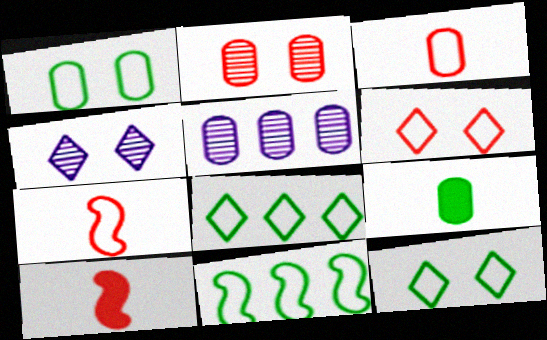[[5, 10, 12]]